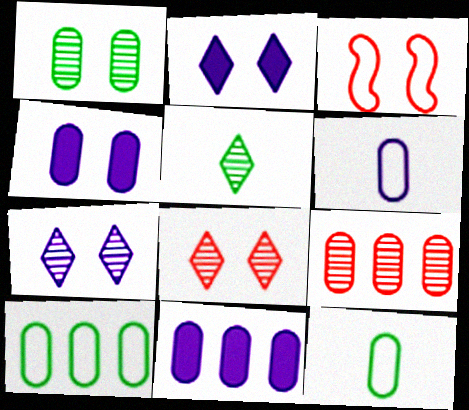[[1, 2, 3], 
[3, 5, 11], 
[4, 9, 12], 
[9, 10, 11]]